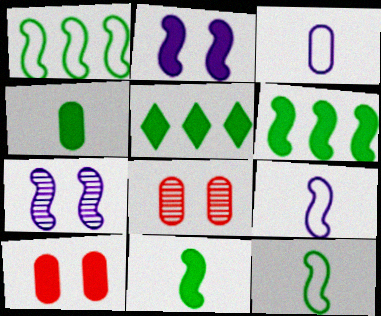[[5, 8, 9]]